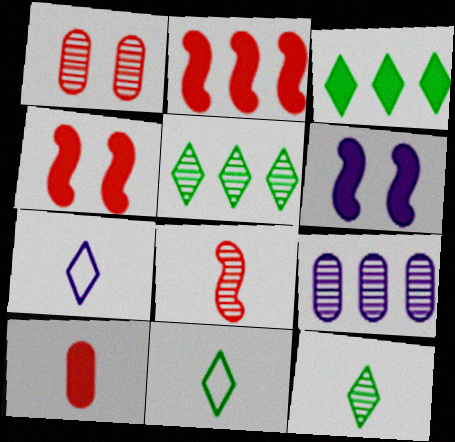[[3, 6, 10], 
[4, 9, 11], 
[6, 7, 9]]